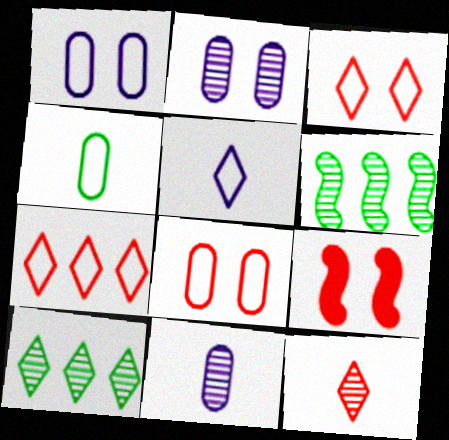[[2, 6, 12]]